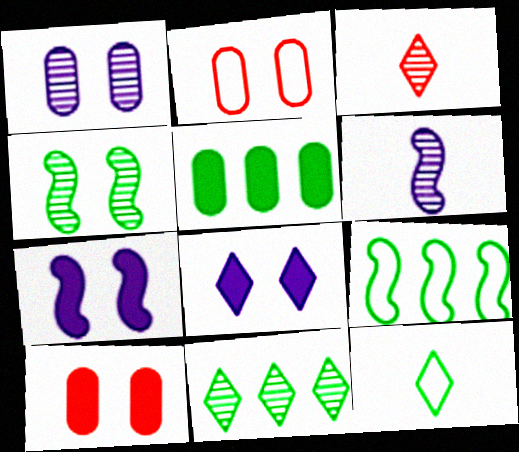[[2, 4, 8], 
[4, 5, 12], 
[5, 9, 11]]